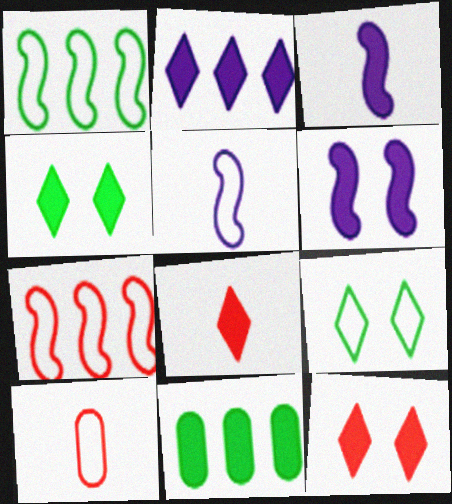[[2, 4, 8], 
[3, 11, 12], 
[6, 8, 11]]